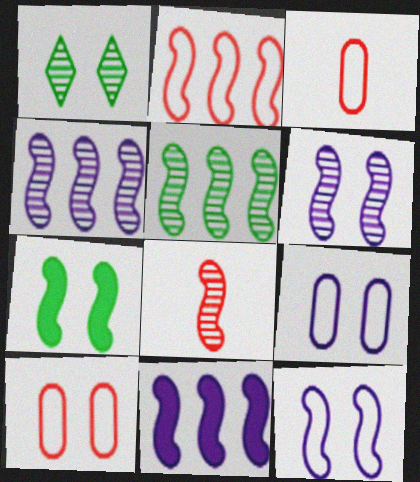[[1, 3, 11], 
[2, 5, 11], 
[5, 6, 8]]